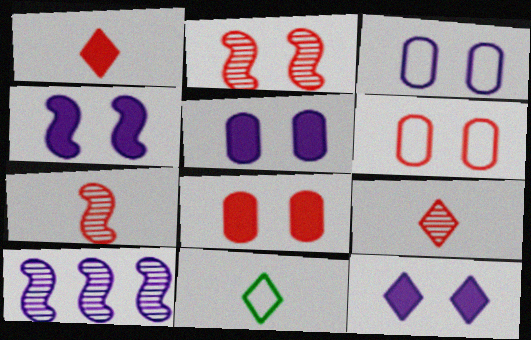[[4, 5, 12], 
[8, 10, 11]]